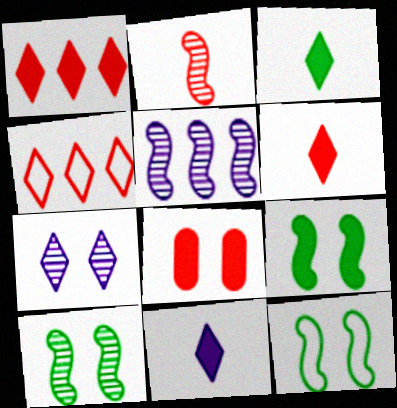[[2, 4, 8], 
[2, 5, 10], 
[3, 4, 7], 
[3, 6, 11], 
[7, 8, 12], 
[9, 10, 12]]